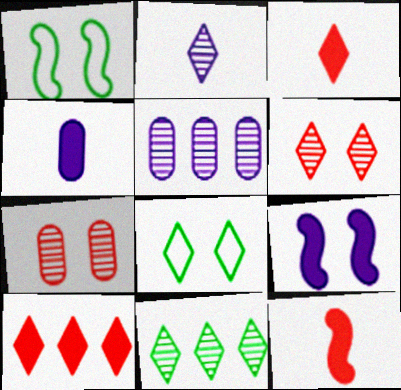[[1, 3, 5], 
[2, 6, 11], 
[2, 8, 10], 
[5, 8, 12], 
[7, 8, 9]]